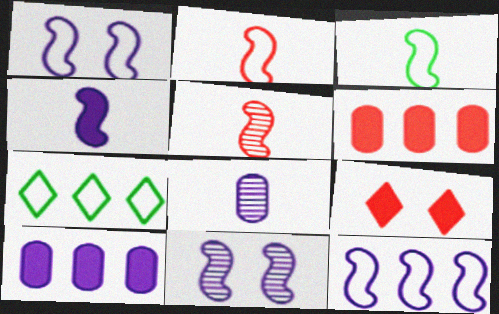[[3, 4, 5], 
[4, 11, 12]]